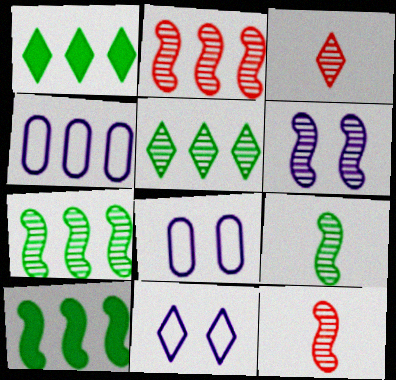[[1, 2, 4], 
[1, 3, 11], 
[1, 8, 12], 
[2, 6, 9], 
[3, 8, 10], 
[6, 7, 12]]